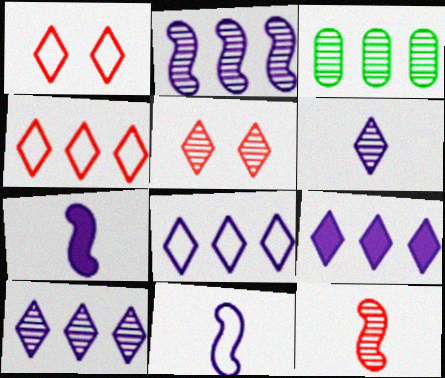[[1, 3, 7], 
[8, 9, 10]]